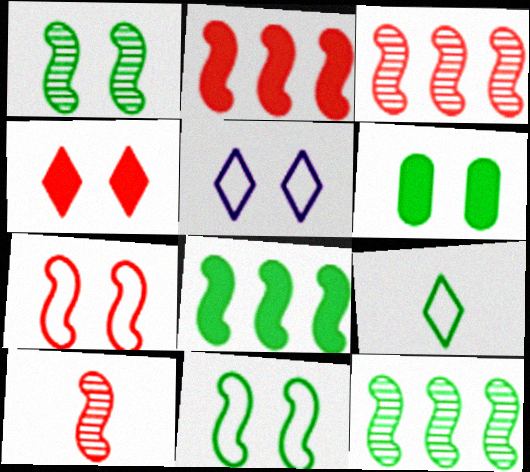[[2, 7, 10], 
[6, 9, 12]]